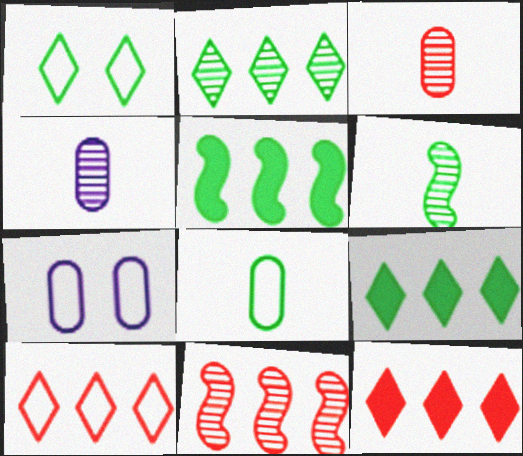[[6, 7, 12]]